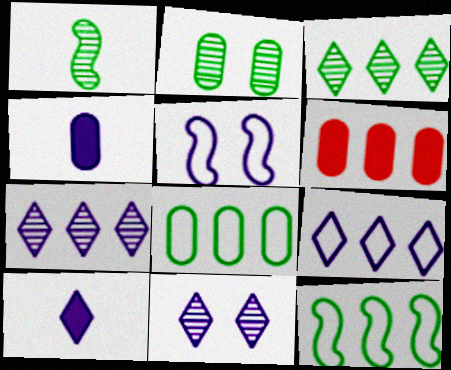[[1, 2, 3], 
[4, 5, 7], 
[6, 7, 12], 
[9, 10, 11]]